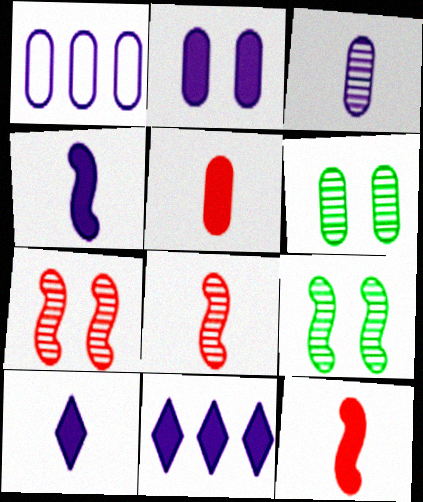[[1, 2, 3], 
[1, 5, 6], 
[2, 4, 11]]